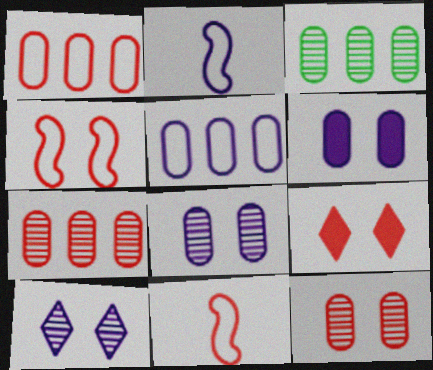[[2, 3, 9], 
[4, 9, 12], 
[7, 9, 11]]